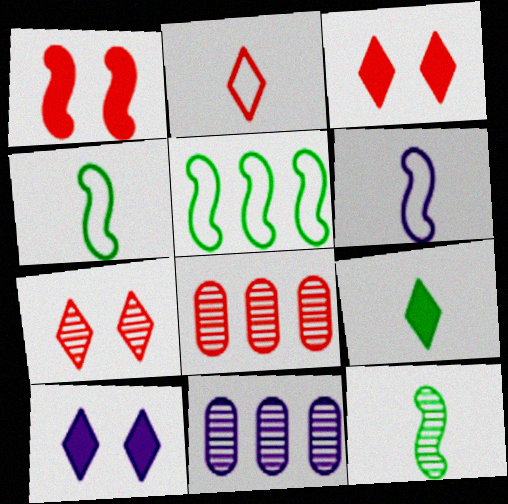[[1, 2, 8], 
[3, 4, 11], 
[4, 8, 10], 
[6, 10, 11], 
[7, 11, 12]]